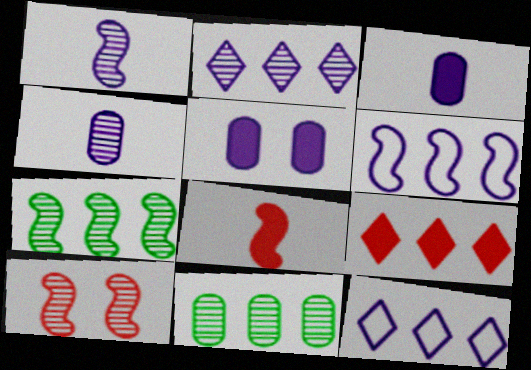[[1, 5, 12], 
[1, 7, 10], 
[6, 9, 11]]